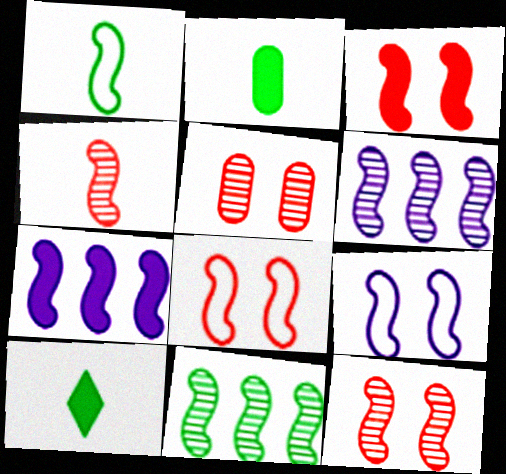[[1, 3, 6], 
[1, 7, 12], 
[3, 8, 12]]